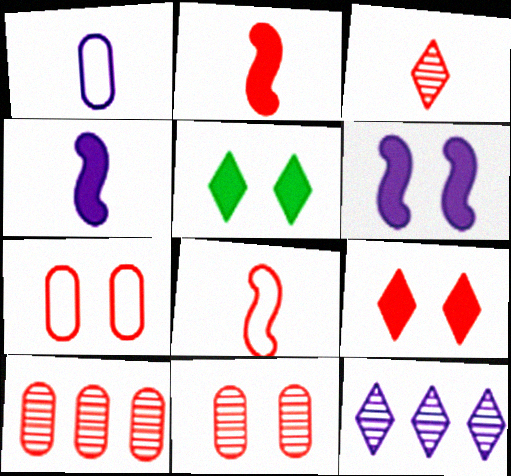[[1, 6, 12], 
[8, 9, 10]]